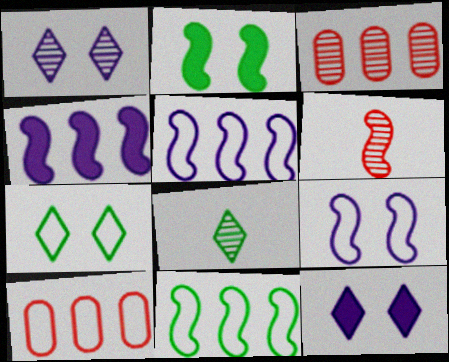[[2, 5, 6]]